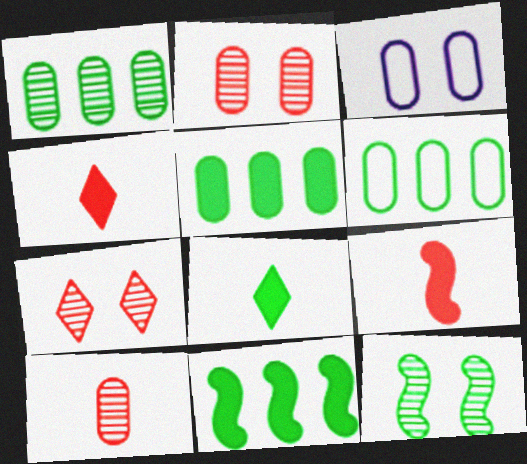[[1, 5, 6], 
[3, 5, 10], 
[6, 8, 12]]